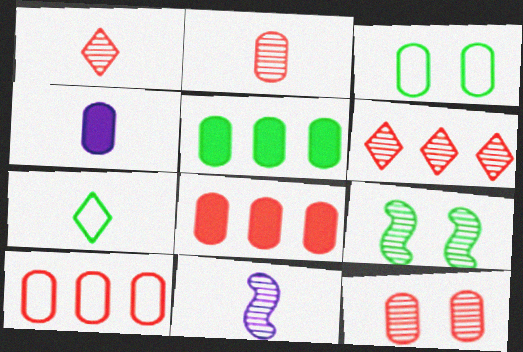[[5, 7, 9]]